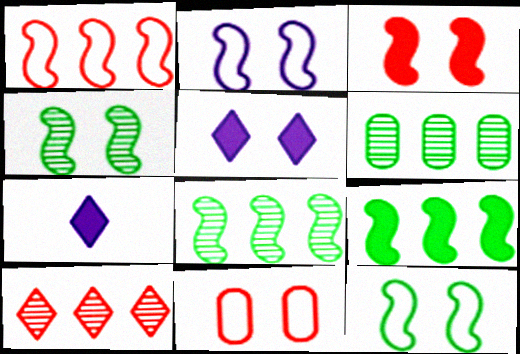[[2, 3, 4], 
[4, 5, 11], 
[7, 8, 11]]